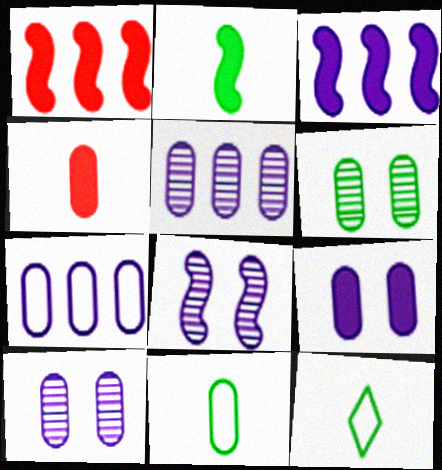[[1, 10, 12], 
[4, 6, 7]]